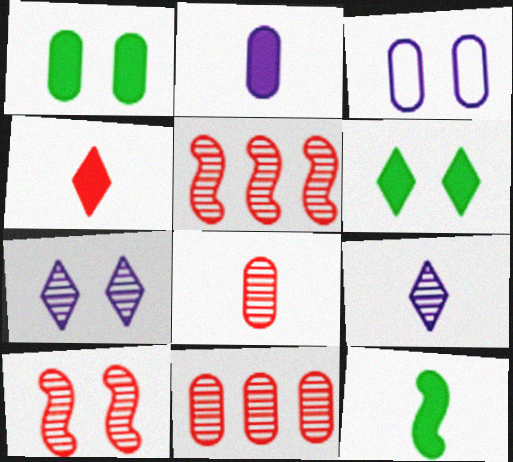[[2, 4, 12], 
[3, 6, 10]]